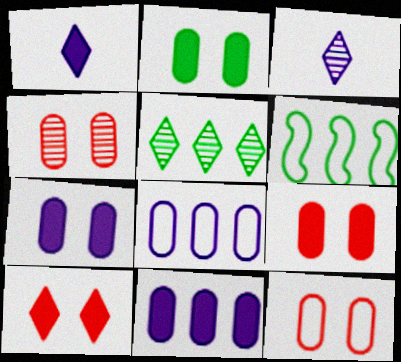[[1, 4, 6], 
[2, 7, 9], 
[3, 6, 9], 
[4, 9, 12]]